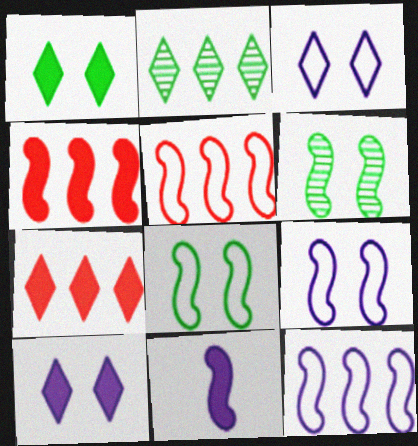[[5, 6, 11]]